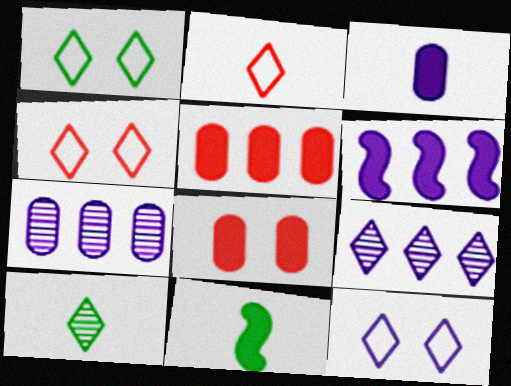[[1, 4, 12], 
[4, 7, 11]]